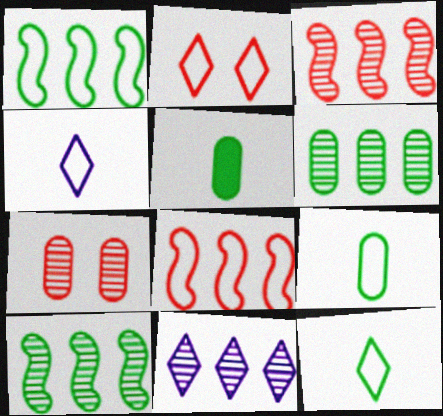[[3, 6, 11]]